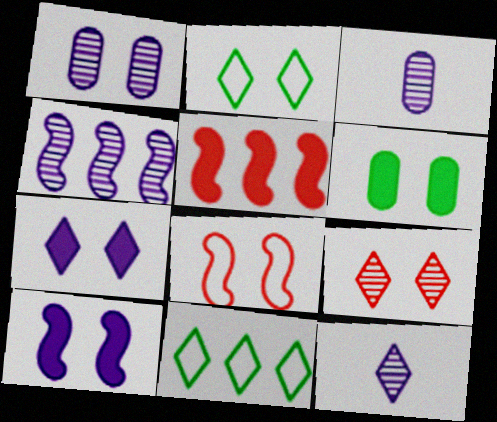[[1, 4, 12], 
[2, 3, 5], 
[2, 7, 9]]